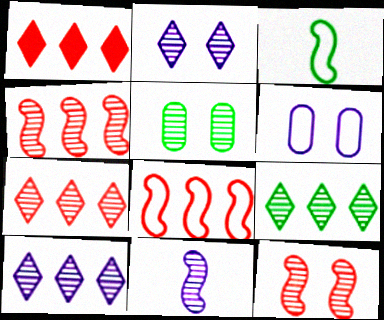[[2, 5, 12], 
[5, 7, 11], 
[7, 9, 10]]